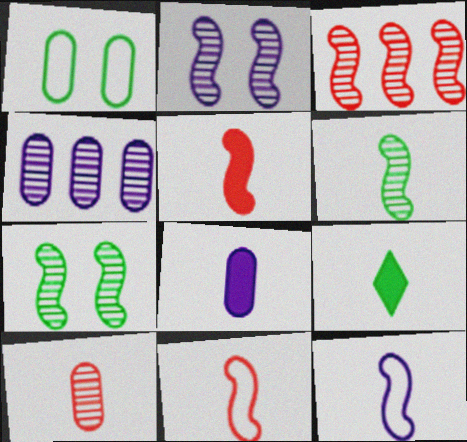[[2, 3, 6], 
[5, 6, 12], 
[5, 8, 9], 
[9, 10, 12]]